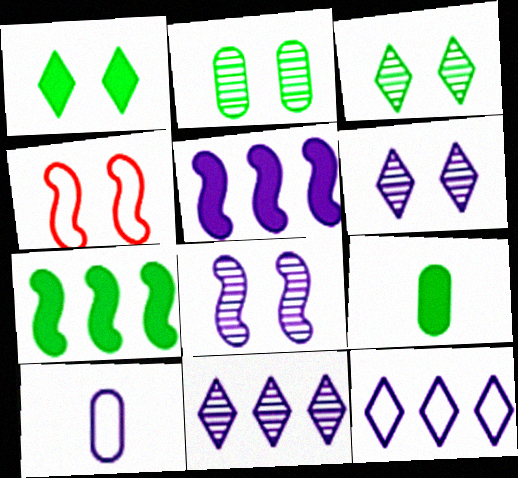[[1, 7, 9], 
[4, 9, 11], 
[5, 6, 10]]